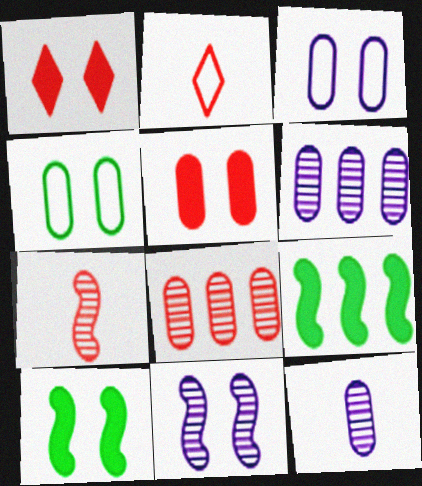[[1, 4, 11], 
[2, 6, 10]]